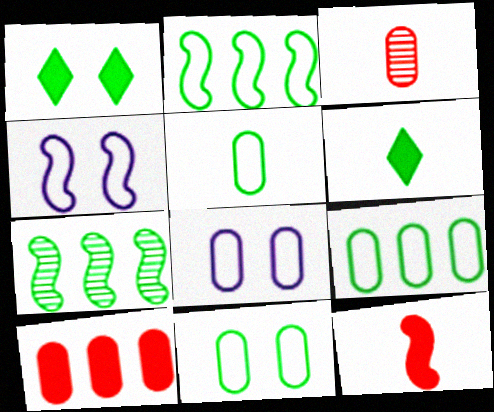[[1, 5, 7], 
[4, 7, 12], 
[5, 9, 11], 
[6, 7, 11]]